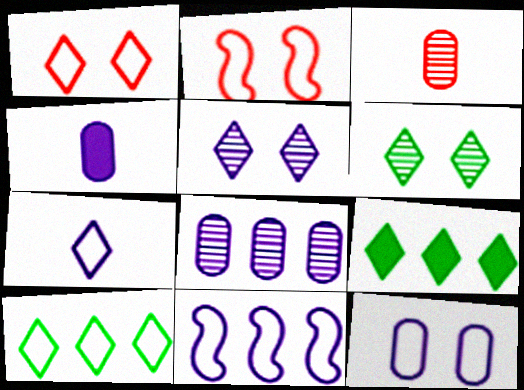[[1, 7, 10], 
[4, 5, 11], 
[4, 8, 12], 
[7, 11, 12]]